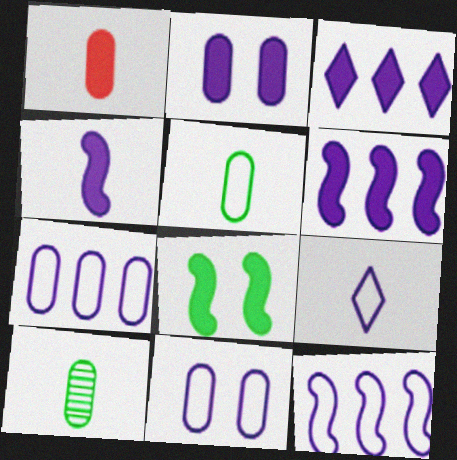[[1, 3, 8], 
[2, 3, 4], 
[9, 11, 12]]